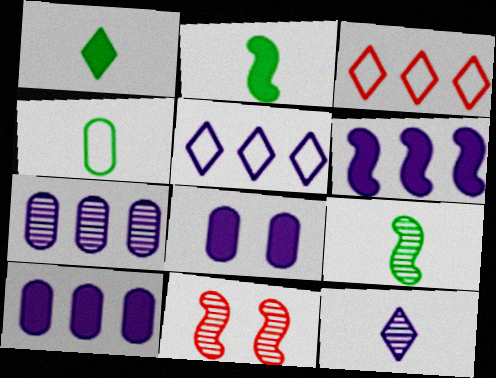[[1, 4, 9], 
[3, 8, 9], 
[5, 6, 7]]